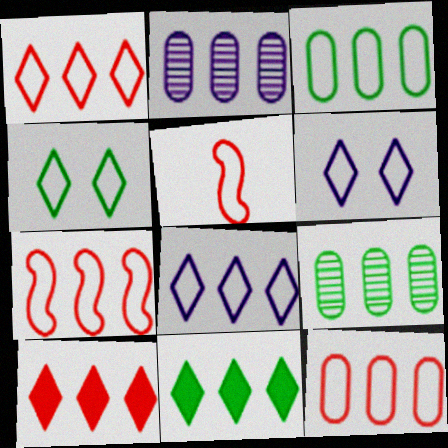[[1, 7, 12], 
[2, 7, 11], 
[3, 5, 6], 
[3, 7, 8]]